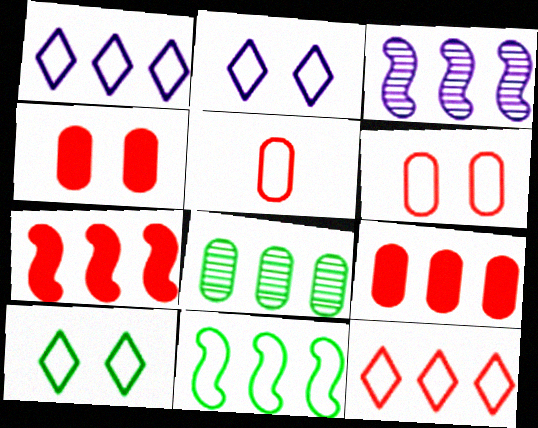[[1, 7, 8], 
[2, 5, 11], 
[3, 7, 11]]